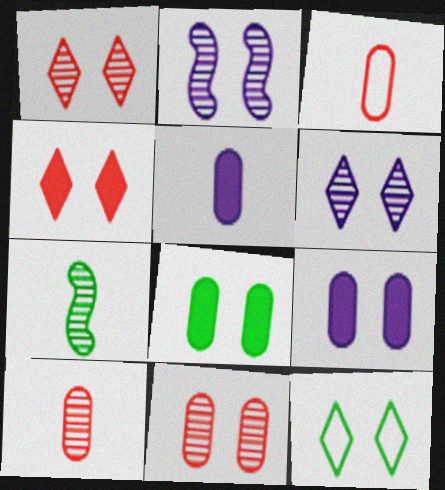[[4, 6, 12]]